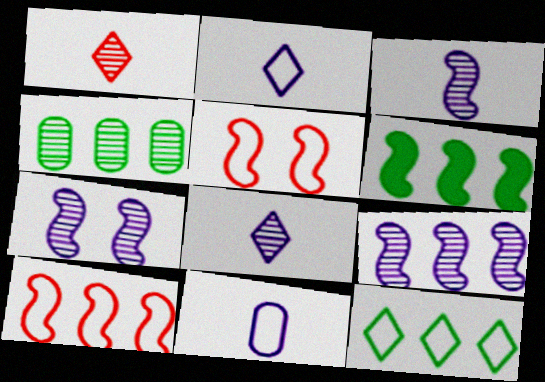[[1, 4, 7], 
[3, 5, 6], 
[3, 7, 9], 
[4, 6, 12], 
[5, 11, 12], 
[6, 9, 10]]